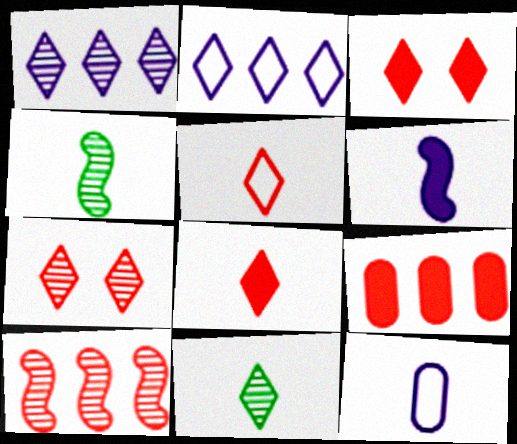[[1, 7, 11], 
[2, 3, 11], 
[4, 8, 12]]